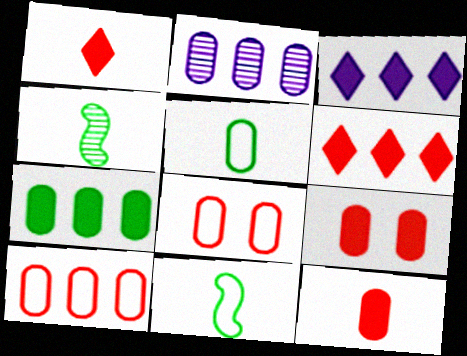[[2, 5, 9], 
[2, 7, 10], 
[3, 4, 8]]